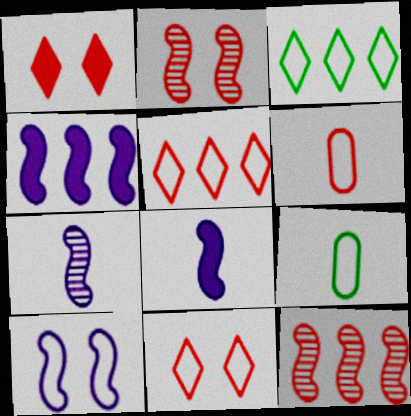[[1, 6, 12], 
[3, 6, 10], 
[4, 7, 10], 
[5, 9, 10]]